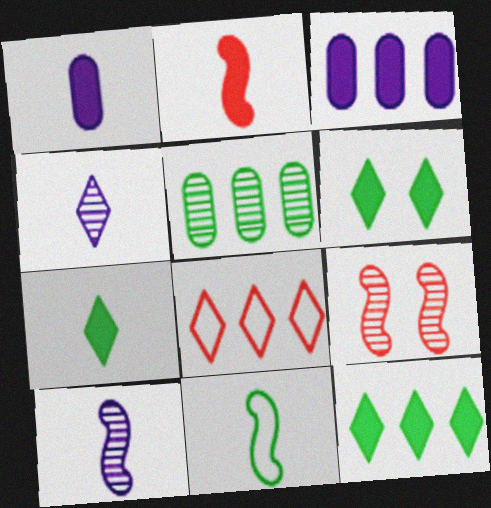[[1, 2, 7], 
[2, 3, 6], 
[2, 10, 11], 
[4, 5, 9], 
[4, 6, 8], 
[5, 6, 11], 
[6, 7, 12]]